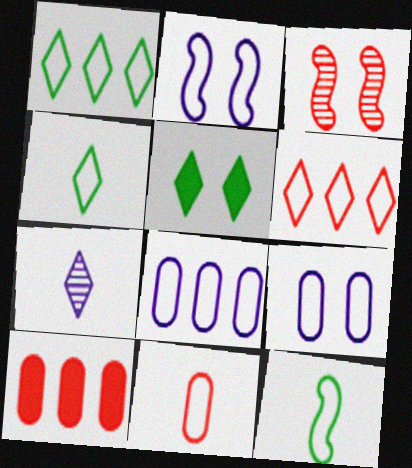[[1, 2, 11], 
[3, 5, 9], 
[5, 6, 7], 
[6, 9, 12]]